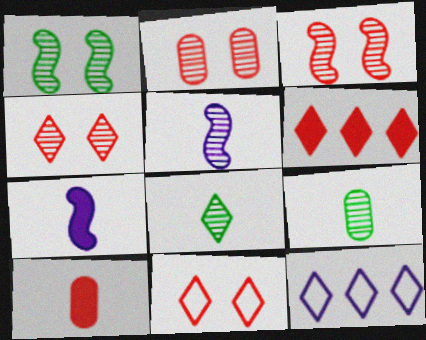[[1, 10, 12], 
[2, 3, 4]]